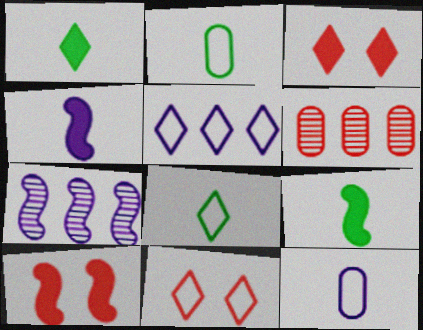[[2, 3, 7], 
[5, 8, 11]]